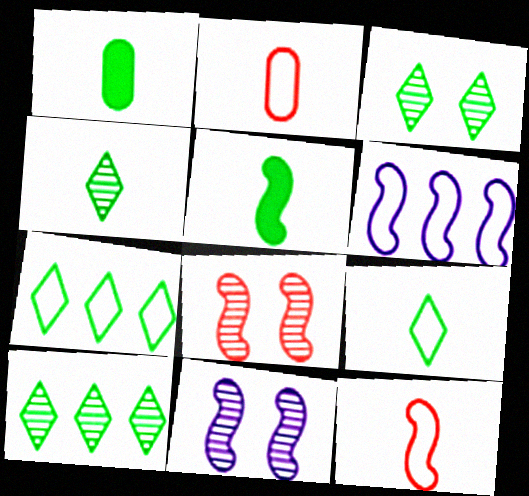[[3, 4, 10], 
[5, 6, 8]]